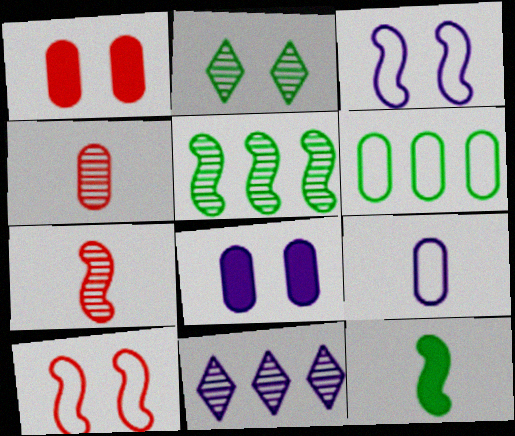[[1, 2, 3], 
[2, 6, 12], 
[2, 8, 10], 
[4, 6, 8]]